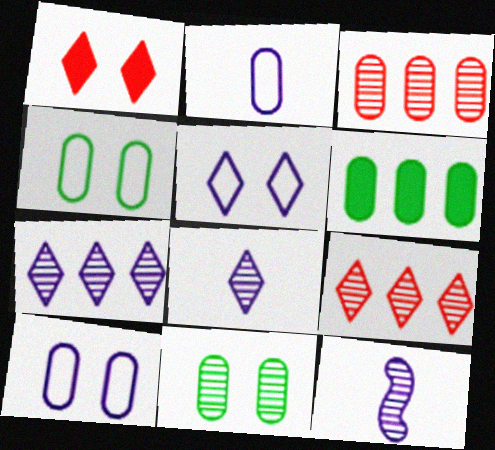[[9, 11, 12]]